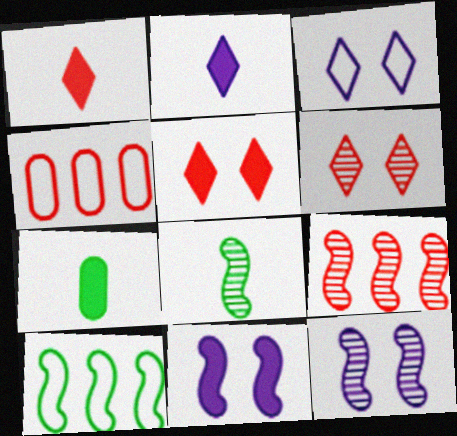[[3, 7, 9], 
[8, 9, 12]]